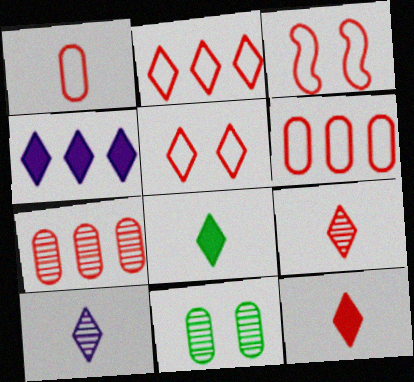[[1, 2, 3], 
[3, 7, 12]]